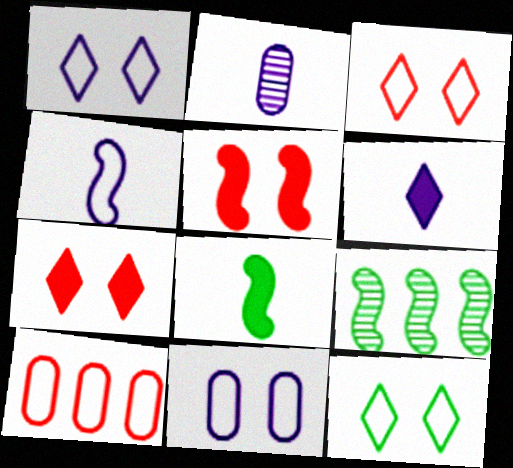[[1, 3, 12], 
[2, 4, 6], 
[4, 5, 9], 
[4, 10, 12]]